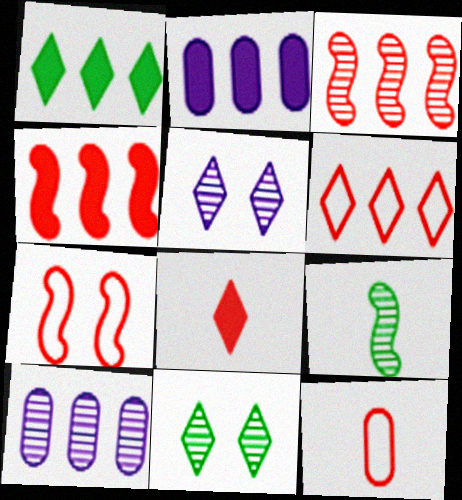[[1, 2, 4], 
[6, 7, 12]]